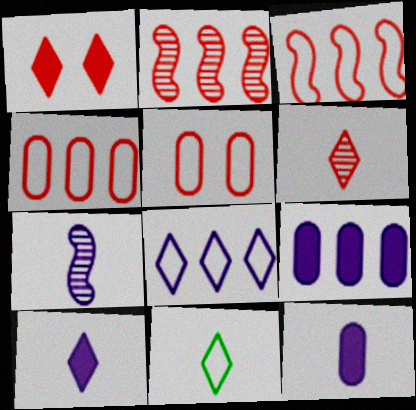[[6, 10, 11]]